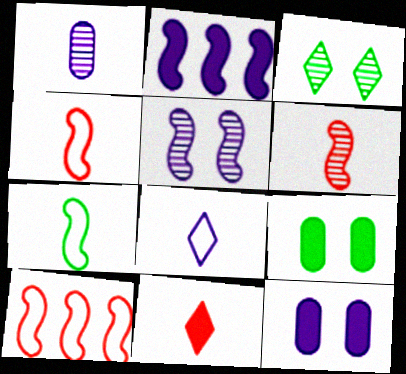[[1, 7, 11], 
[2, 9, 11]]